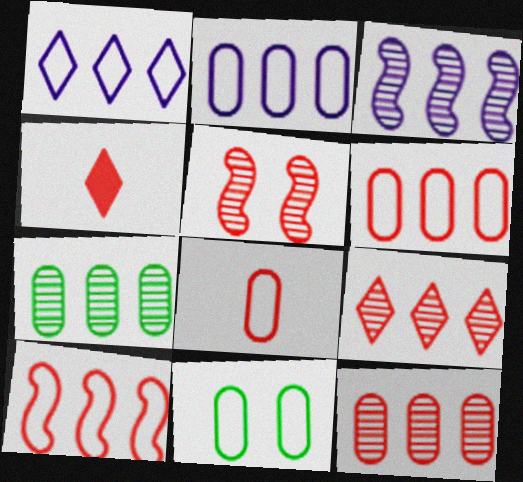[[2, 8, 11], 
[3, 4, 11], 
[3, 7, 9], 
[4, 5, 6]]